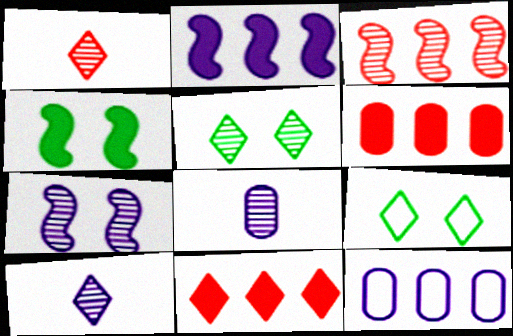[[1, 4, 12], 
[3, 5, 8], 
[9, 10, 11]]